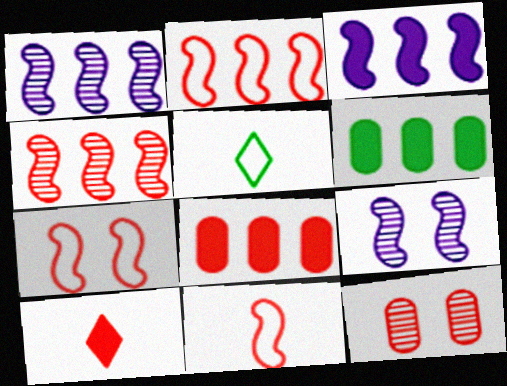[[2, 7, 11], 
[2, 10, 12], 
[3, 5, 12], 
[5, 8, 9]]